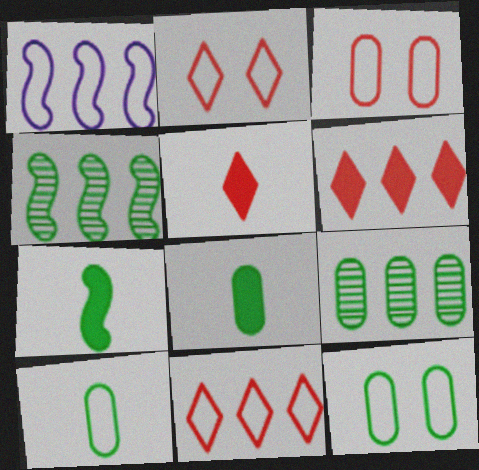[[1, 2, 10], 
[1, 6, 9], 
[8, 9, 12]]